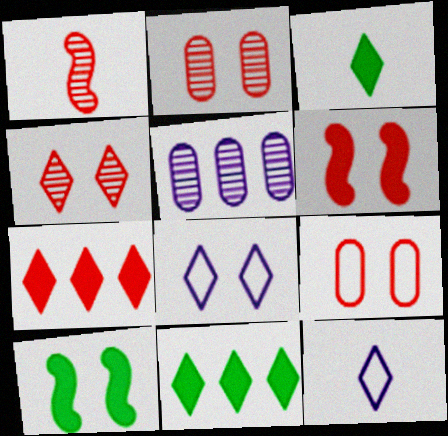[[1, 7, 9], 
[2, 8, 10], 
[4, 6, 9], 
[4, 11, 12]]